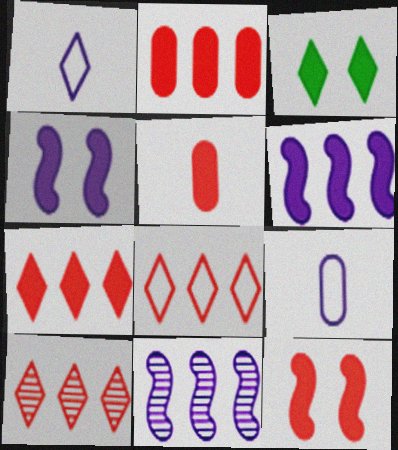[[1, 3, 10], 
[3, 5, 6], 
[5, 7, 12], 
[7, 8, 10]]